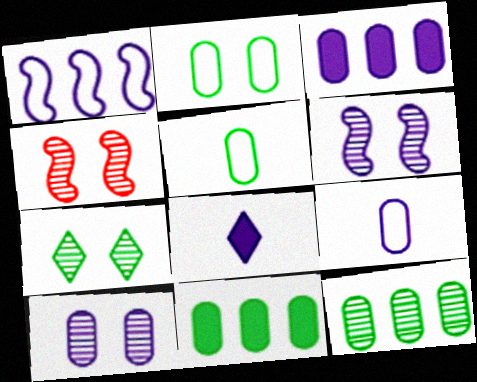[[1, 8, 10], 
[3, 9, 10], 
[4, 7, 10]]